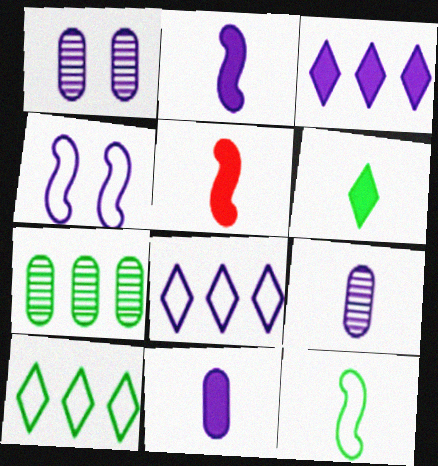[[1, 2, 8], 
[1, 5, 10], 
[3, 4, 9], 
[5, 6, 11]]